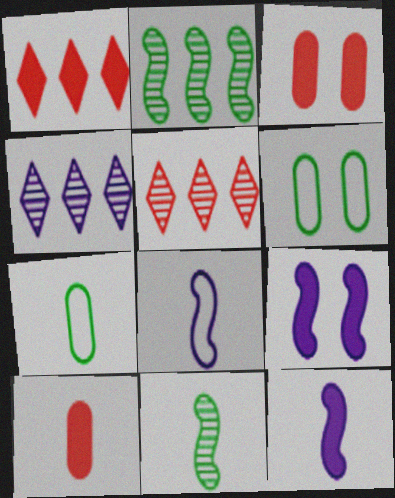[[5, 6, 12], 
[5, 7, 9]]